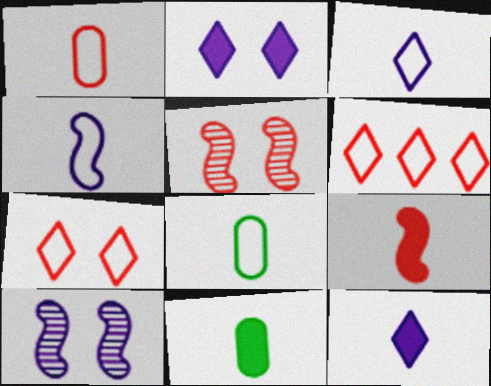[[6, 10, 11], 
[9, 11, 12]]